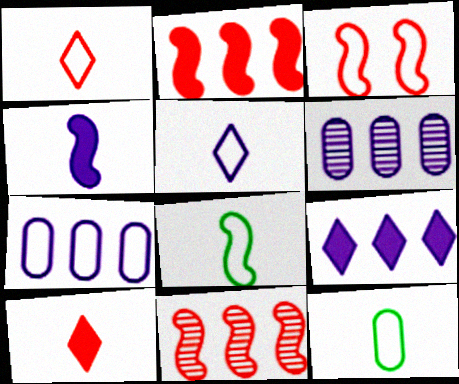[]